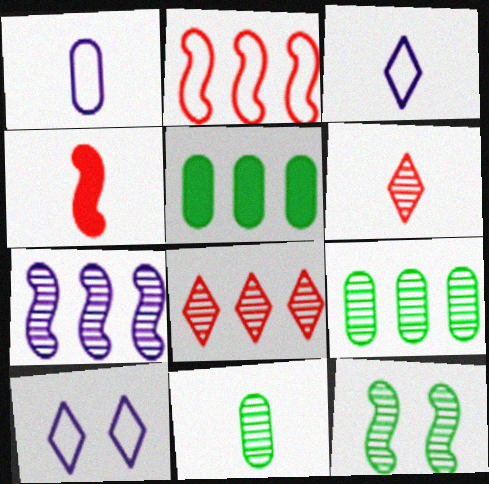[[3, 4, 11], 
[4, 9, 10], 
[7, 8, 9]]